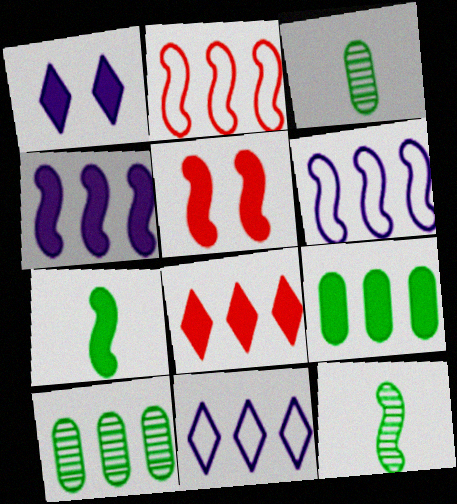[[1, 2, 3], 
[3, 5, 11], 
[4, 5, 7], 
[4, 8, 9], 
[5, 6, 12], 
[6, 8, 10]]